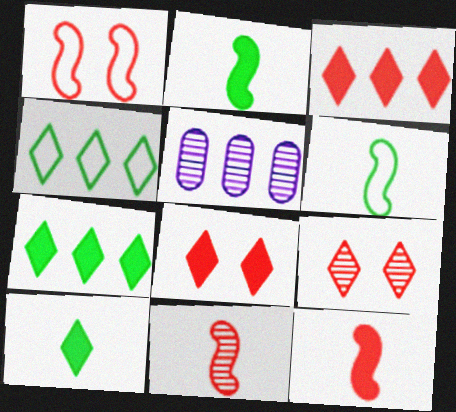[[1, 5, 10], 
[5, 6, 8]]